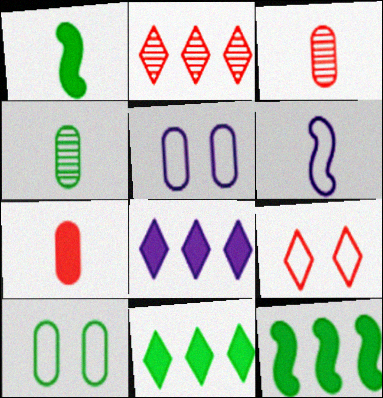[[1, 2, 5]]